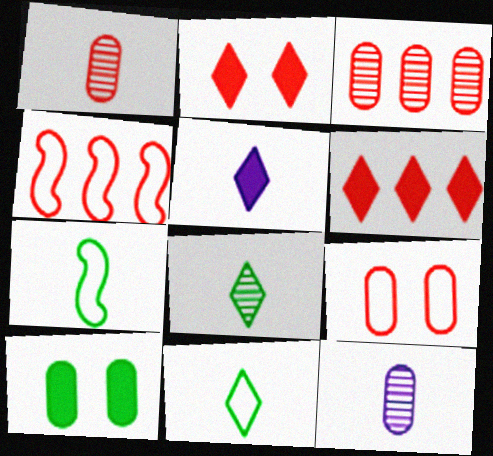[[1, 2, 4], 
[1, 5, 7], 
[3, 4, 6]]